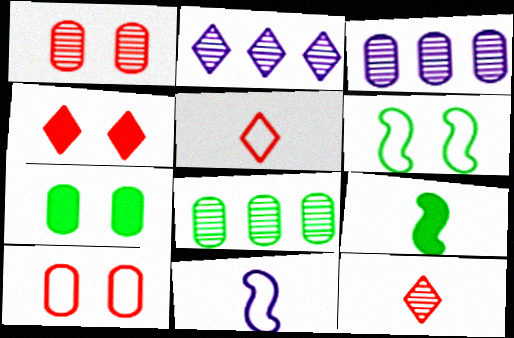[[2, 9, 10], 
[4, 8, 11]]